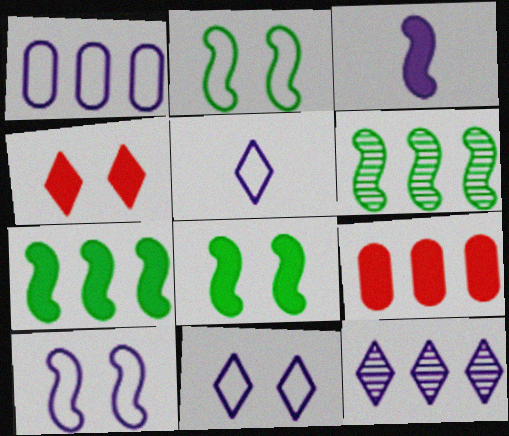[[1, 5, 10]]